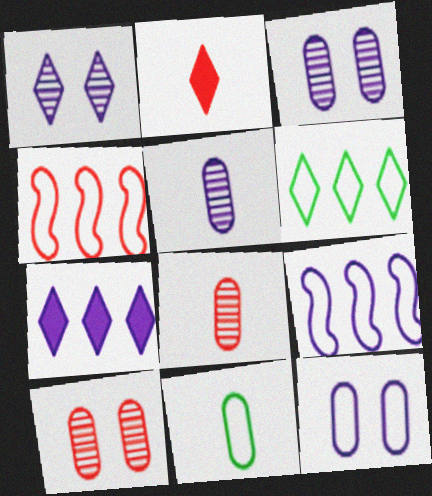[[1, 2, 6], 
[2, 4, 10]]